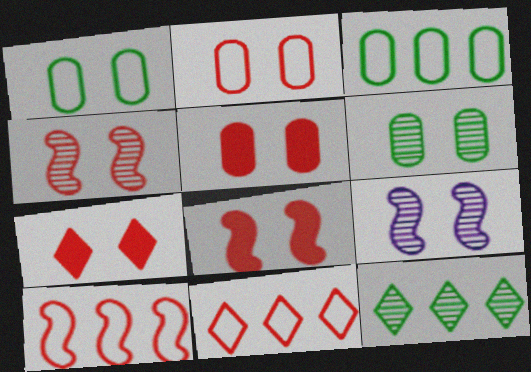[[1, 7, 9], 
[2, 4, 7], 
[5, 7, 8]]